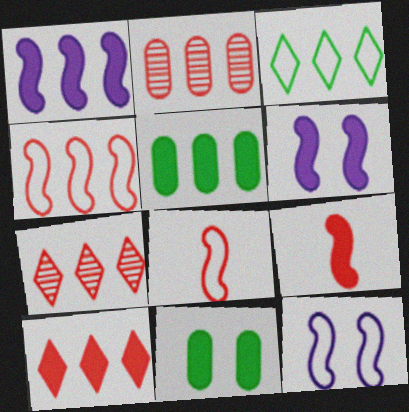[[1, 2, 3], 
[1, 5, 10], 
[2, 4, 10]]